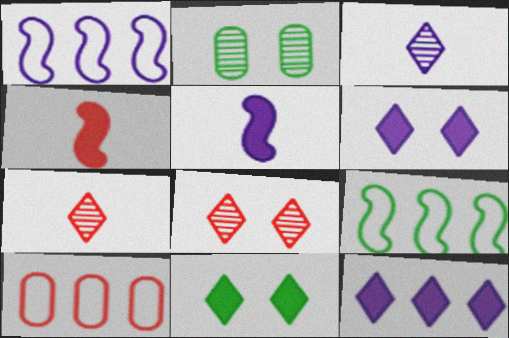[[4, 8, 10]]